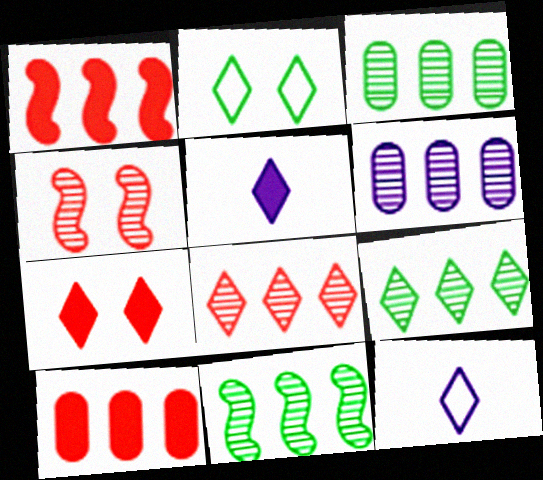[[2, 5, 8], 
[3, 9, 11], 
[6, 8, 11], 
[7, 9, 12]]